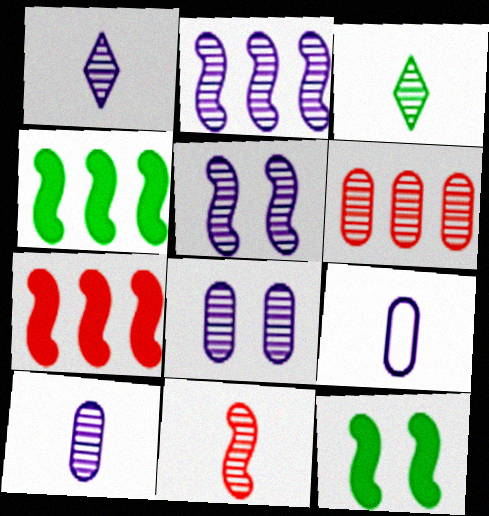[[1, 2, 8], 
[3, 5, 6], 
[3, 10, 11]]